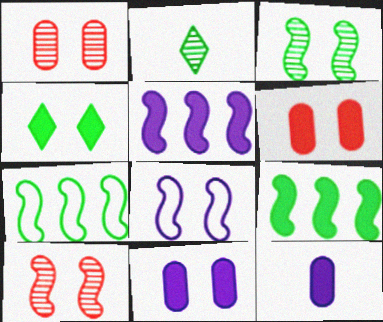[[1, 4, 8]]